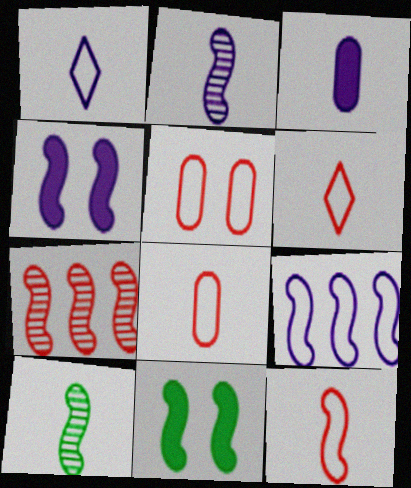[[1, 2, 3], 
[2, 4, 9], 
[3, 6, 10], 
[6, 8, 12]]